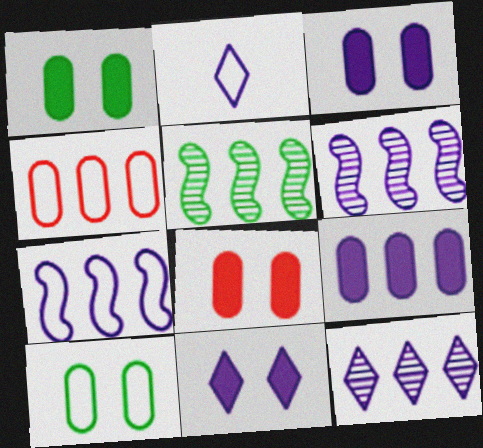[[1, 3, 8], 
[2, 3, 6], 
[2, 5, 8], 
[2, 11, 12], 
[7, 9, 12]]